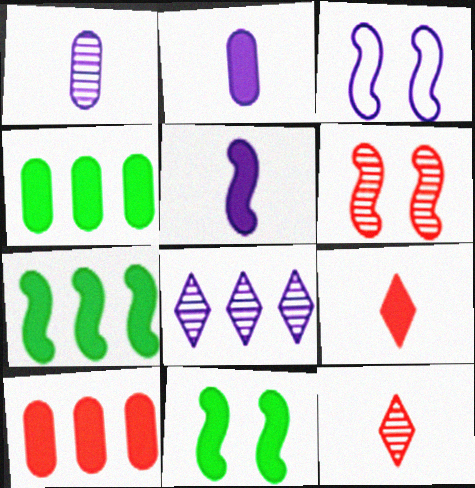[[2, 3, 8], 
[3, 4, 12], 
[3, 6, 11]]